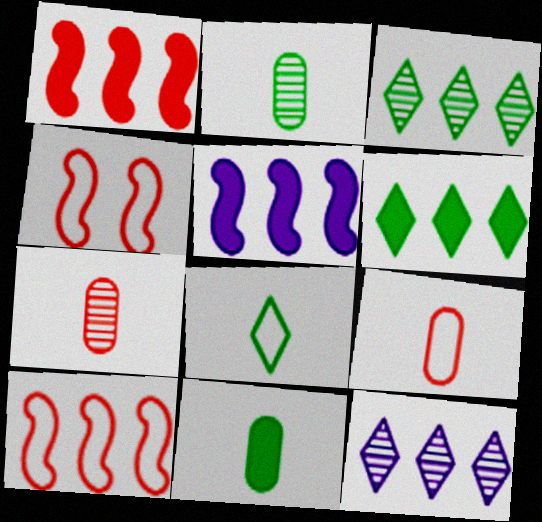[[4, 11, 12]]